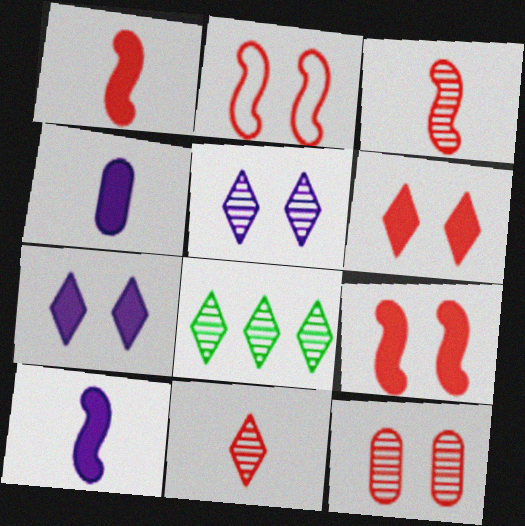[[2, 4, 8], 
[2, 6, 12], 
[5, 8, 11]]